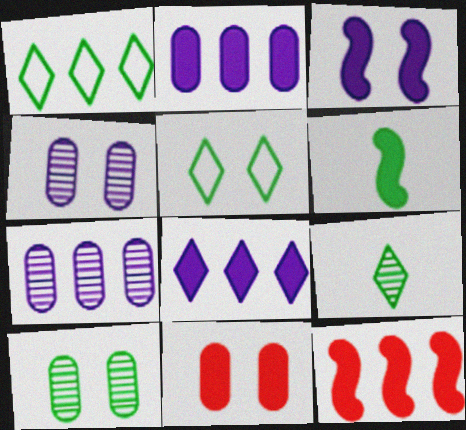[[1, 6, 10], 
[1, 7, 12], 
[3, 6, 12], 
[6, 8, 11]]